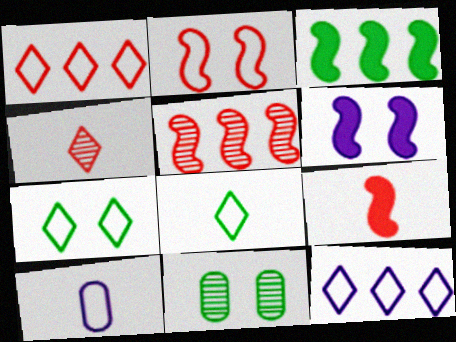[[2, 5, 9], 
[3, 6, 9], 
[3, 8, 11], 
[9, 11, 12]]